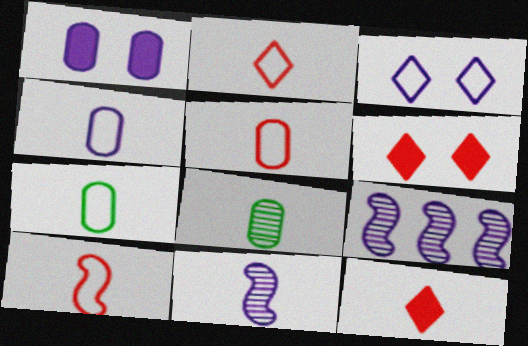[[2, 5, 10], 
[4, 5, 7], 
[6, 7, 9], 
[7, 11, 12]]